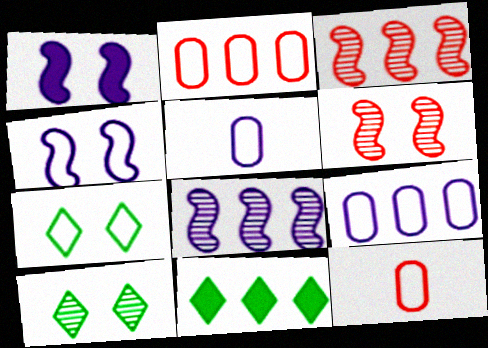[[2, 8, 11], 
[3, 9, 11], 
[5, 6, 11]]